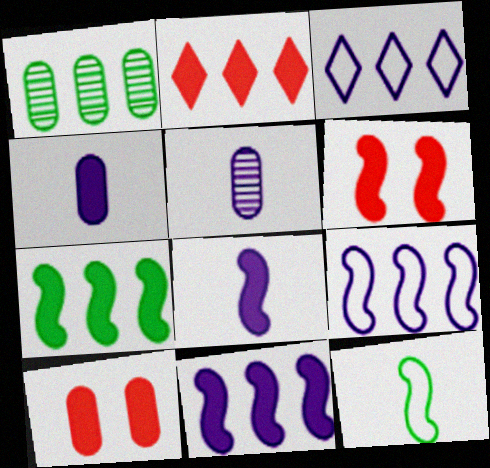[[1, 2, 9], 
[6, 7, 8]]